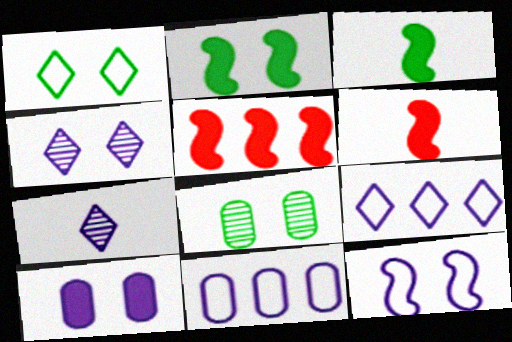[[1, 2, 8], 
[4, 10, 12], 
[6, 8, 9]]